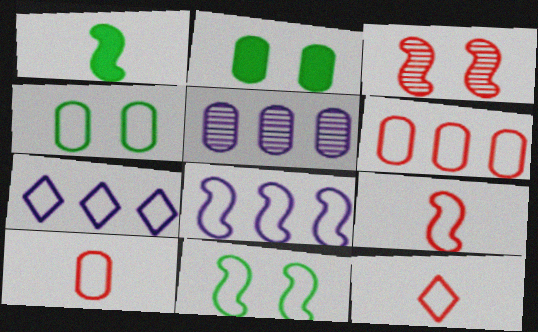[[1, 3, 8], 
[2, 5, 10], 
[4, 7, 9], 
[4, 8, 12], 
[7, 10, 11], 
[8, 9, 11], 
[9, 10, 12]]